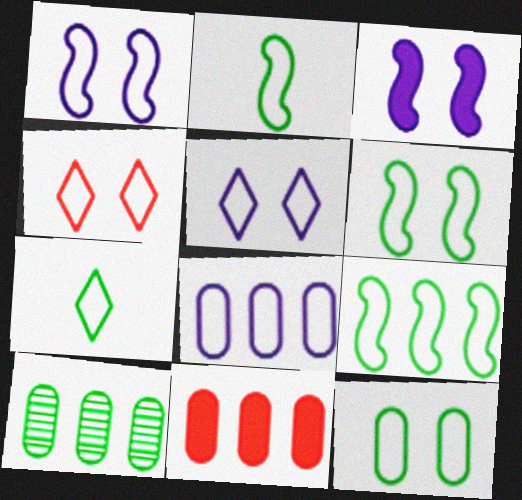[[1, 4, 12], 
[2, 4, 8], 
[2, 6, 9], 
[7, 9, 12], 
[8, 10, 11]]